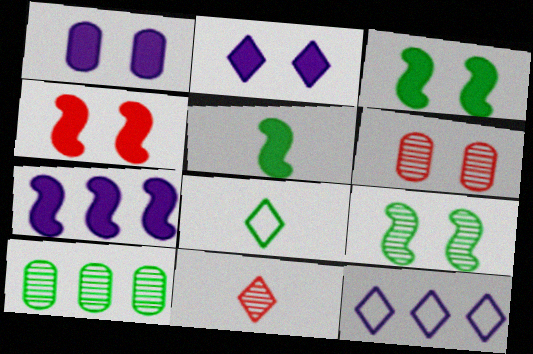[[3, 8, 10], 
[4, 5, 7], 
[5, 6, 12], 
[6, 7, 8]]